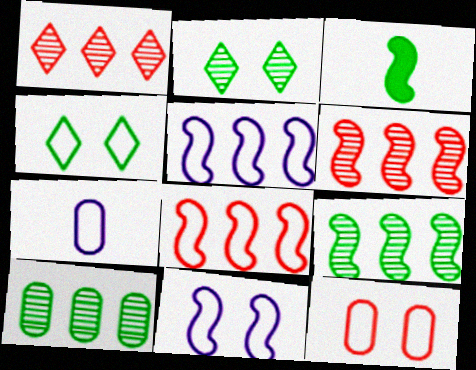[[3, 4, 10], 
[3, 6, 11], 
[4, 7, 8], 
[4, 11, 12]]